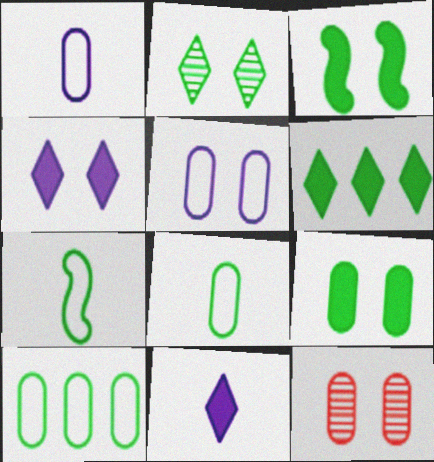[[5, 9, 12]]